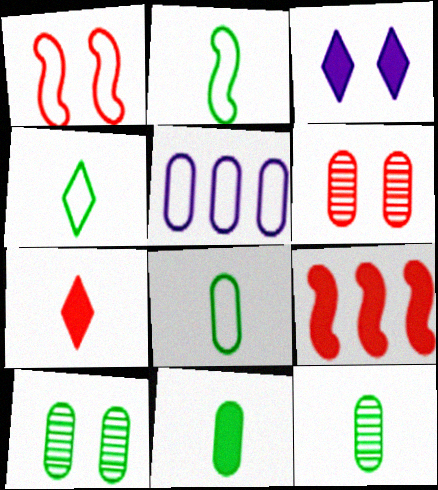[[1, 3, 10], 
[1, 4, 5], 
[2, 4, 8], 
[3, 9, 11], 
[5, 6, 11], 
[8, 11, 12]]